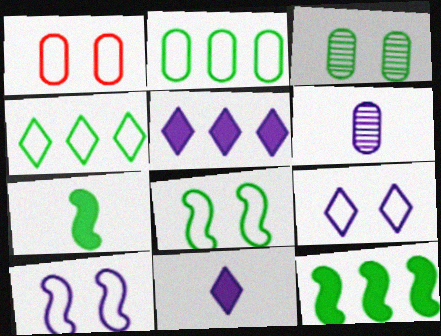[[1, 8, 9], 
[3, 4, 7], 
[5, 6, 10]]